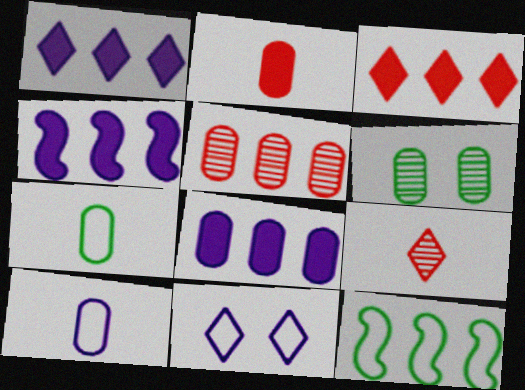[[1, 4, 8], 
[1, 5, 12]]